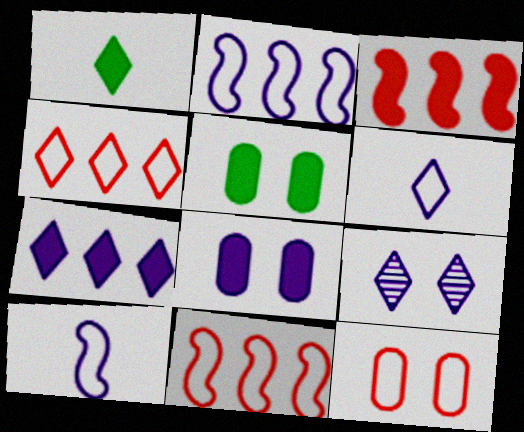[[1, 3, 8], 
[1, 4, 9], 
[6, 7, 9]]